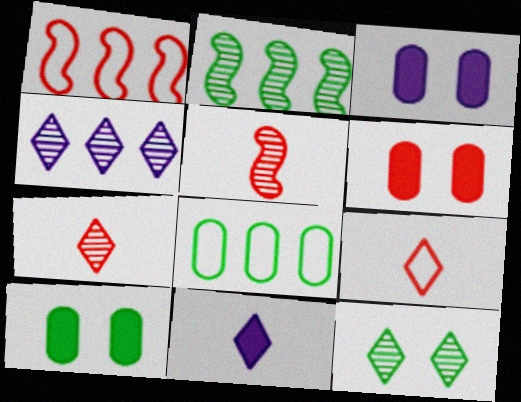[[1, 6, 7], 
[2, 3, 9], 
[3, 6, 10], 
[4, 7, 12]]